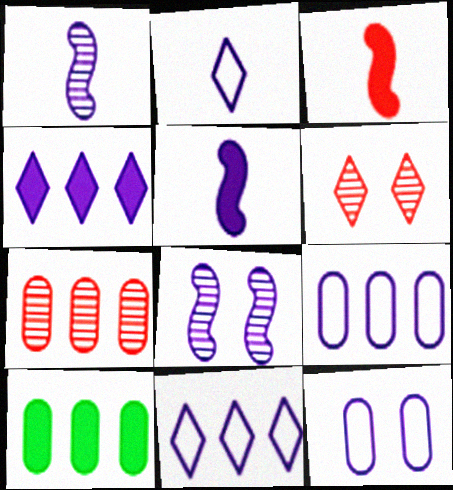[[1, 4, 12], 
[7, 9, 10]]